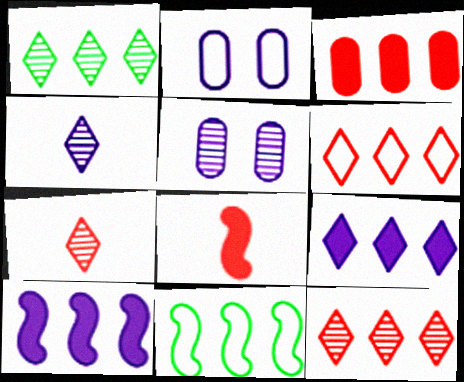[[1, 2, 8], 
[1, 6, 9], 
[2, 4, 10]]